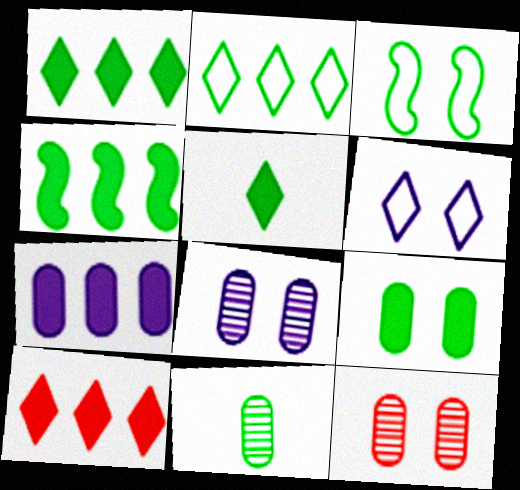[[1, 3, 11], 
[4, 5, 9], 
[4, 7, 10]]